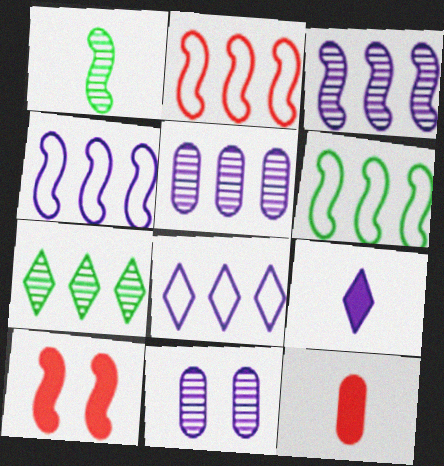[[1, 4, 10], 
[2, 4, 6], 
[4, 9, 11]]